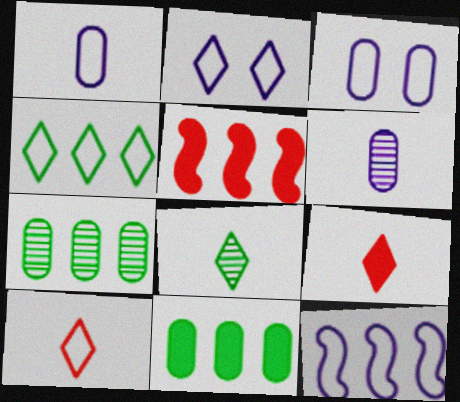[[1, 2, 12], 
[2, 4, 10], 
[3, 5, 8]]